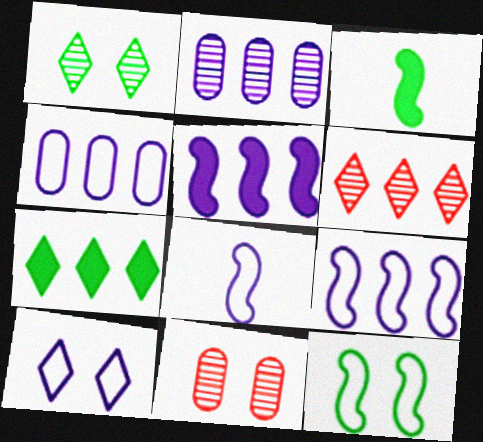[[4, 8, 10], 
[7, 8, 11]]